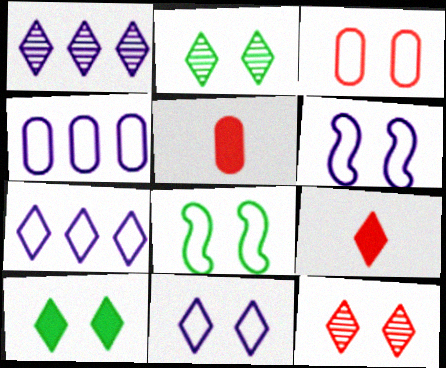[[1, 5, 8], 
[2, 7, 9], 
[3, 8, 11], 
[10, 11, 12]]